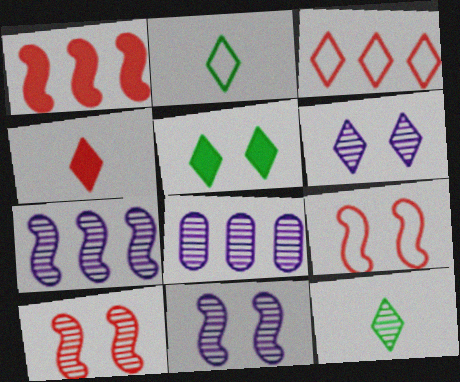[[8, 10, 12]]